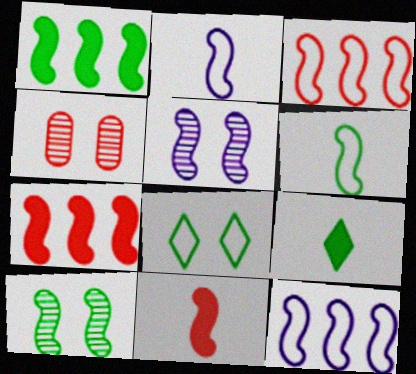[[1, 6, 10], 
[2, 7, 10], 
[4, 9, 12], 
[5, 6, 7], 
[10, 11, 12]]